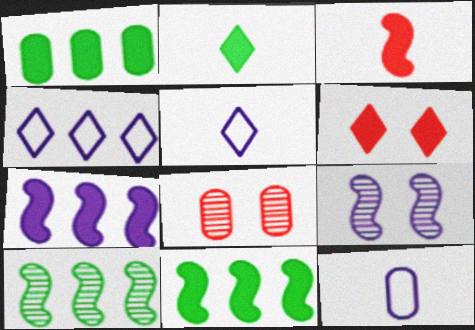[[1, 8, 12], 
[5, 8, 11], 
[6, 10, 12]]